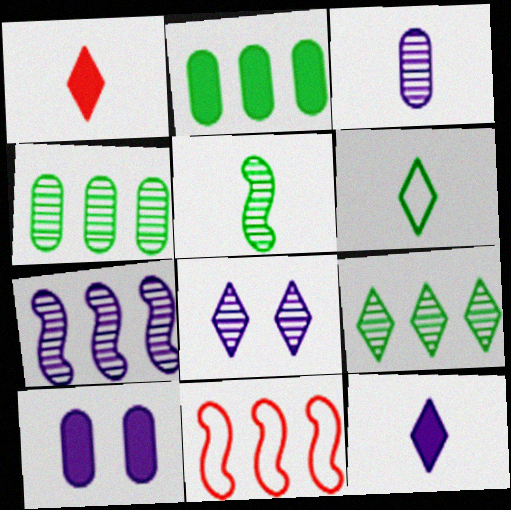[[3, 7, 8]]